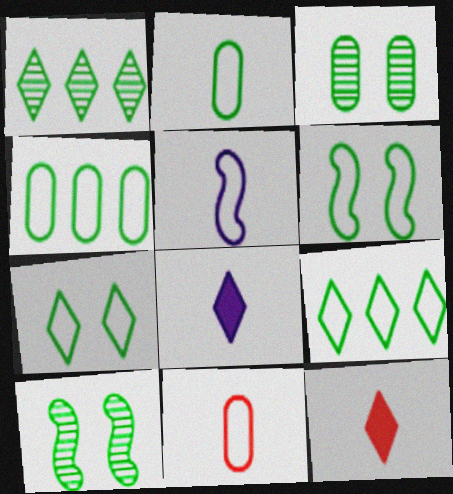[[2, 6, 9]]